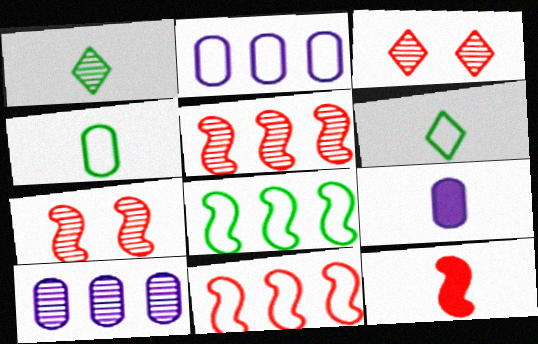[[1, 7, 10], 
[3, 8, 9], 
[7, 11, 12]]